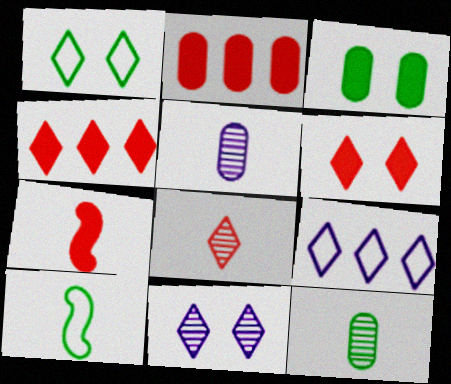[[1, 6, 11], 
[2, 6, 7], 
[2, 10, 11]]